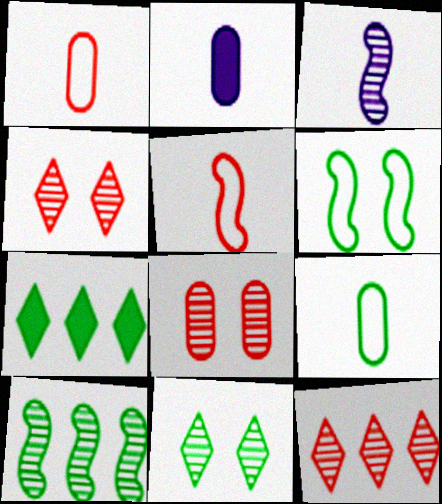[[2, 6, 12]]